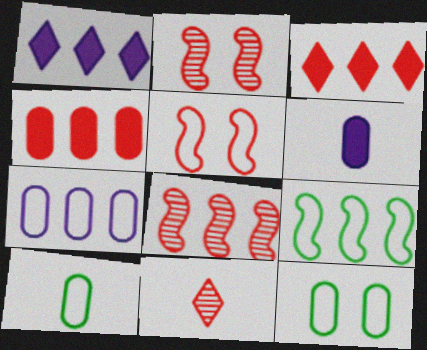[[1, 2, 10], 
[4, 5, 11]]